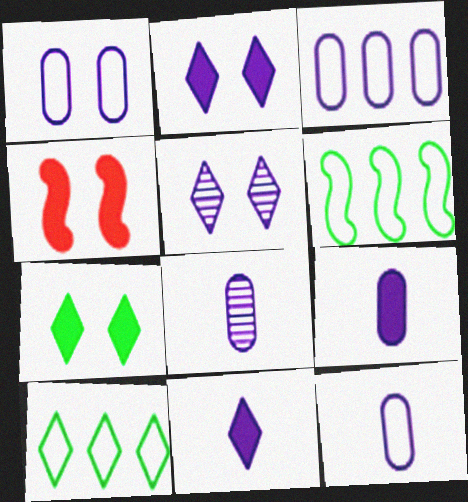[[1, 3, 12], 
[4, 8, 10], 
[8, 9, 12]]